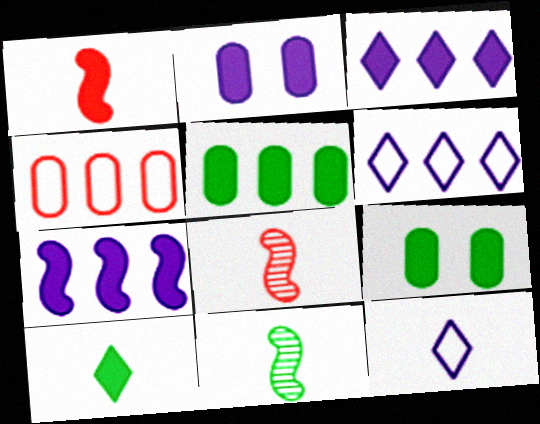[[1, 3, 9], 
[6, 8, 9]]